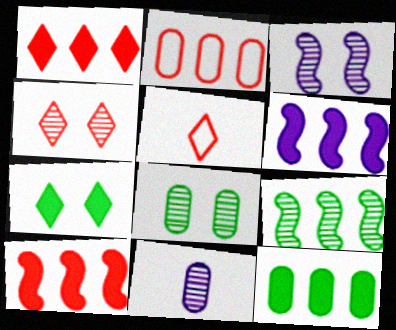[[1, 4, 5], 
[1, 6, 12], 
[3, 4, 8], 
[3, 5, 12], 
[4, 9, 11], 
[5, 6, 8]]